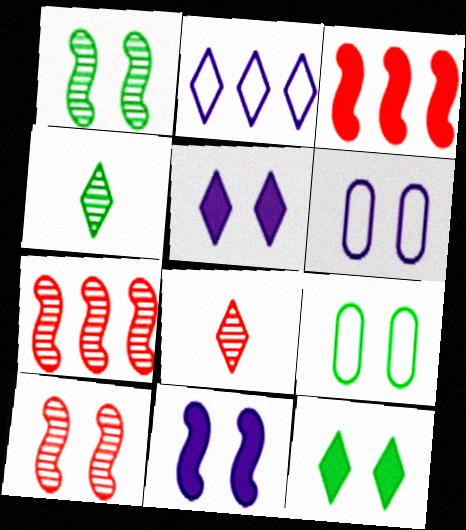[[1, 9, 12], 
[2, 8, 12], 
[3, 4, 6], 
[5, 9, 10], 
[6, 10, 12]]